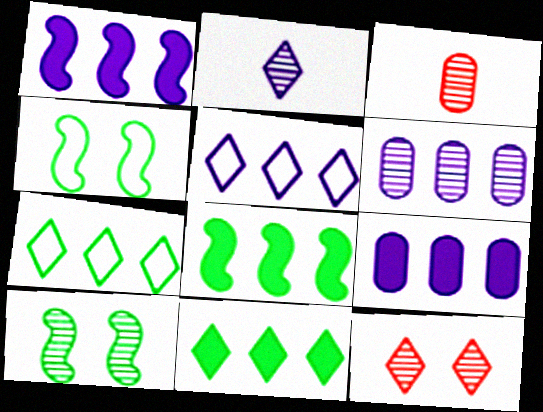[[1, 5, 6]]